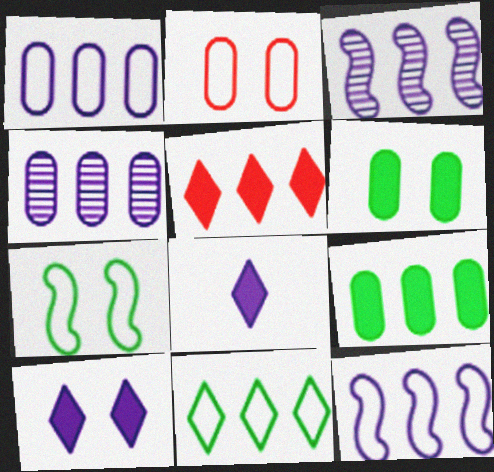[]